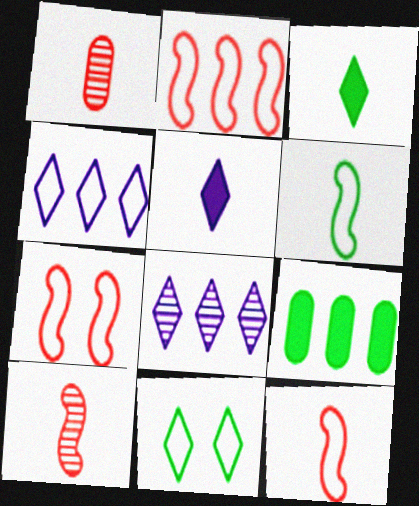[[1, 5, 6], 
[2, 7, 12], 
[2, 8, 9]]